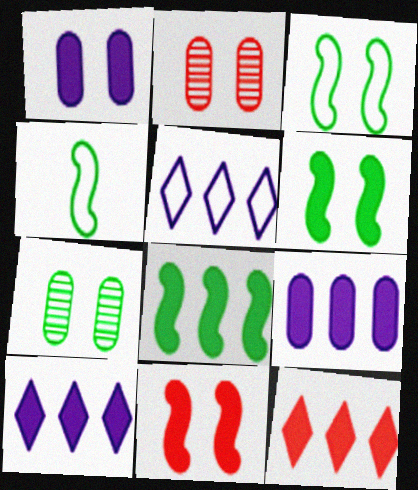[[2, 4, 10], 
[8, 9, 12]]